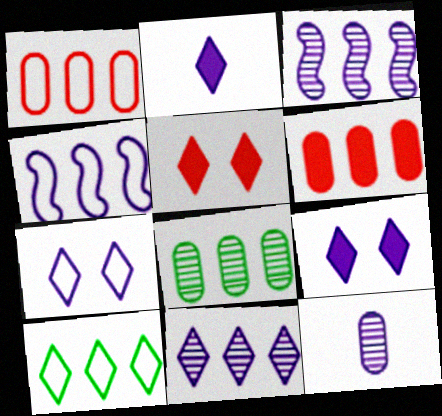[[1, 4, 10], 
[2, 7, 11], 
[3, 6, 10], 
[4, 9, 12]]